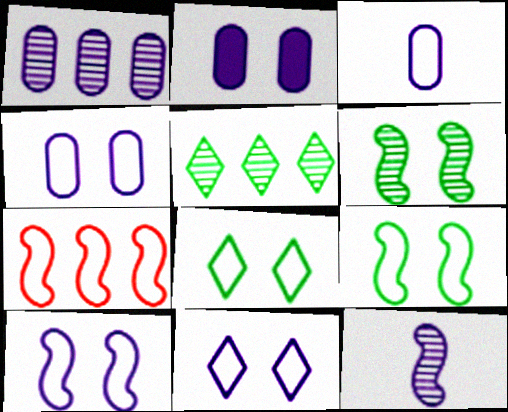[[1, 2, 3], 
[3, 7, 8], 
[4, 10, 11]]